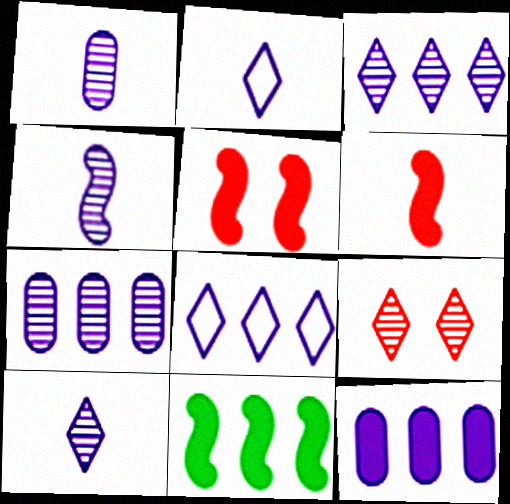[[1, 4, 10]]